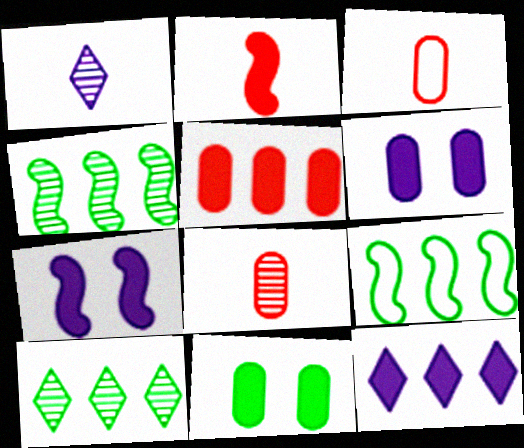[[2, 11, 12], 
[3, 7, 10]]